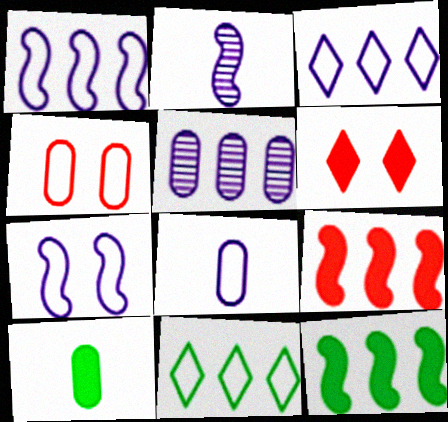[[3, 7, 8], 
[4, 5, 10], 
[5, 9, 11]]